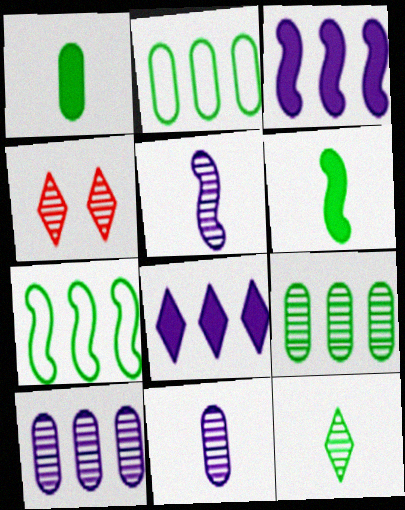[[4, 5, 9]]